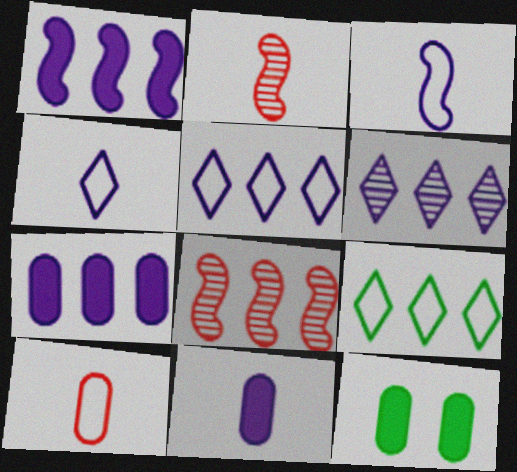[[2, 5, 12], 
[4, 8, 12], 
[7, 8, 9]]